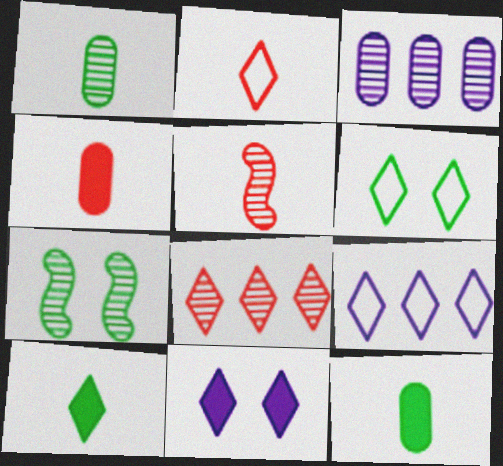[[2, 4, 5], 
[2, 6, 9], 
[4, 7, 9]]